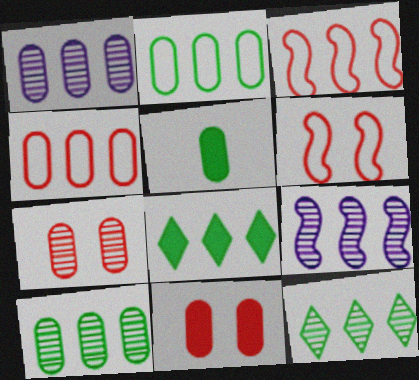[[1, 3, 8], 
[4, 8, 9]]